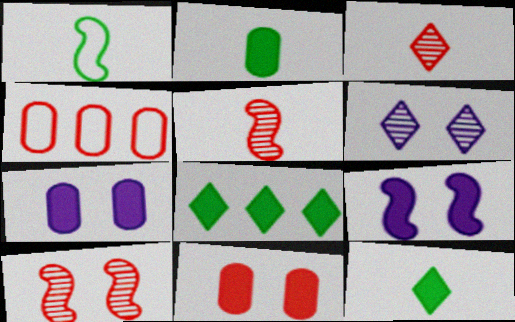[]